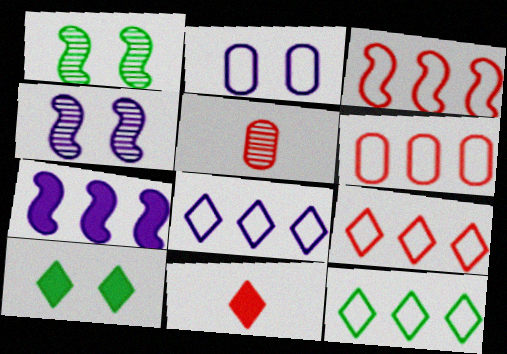[[3, 6, 9], 
[8, 9, 12]]